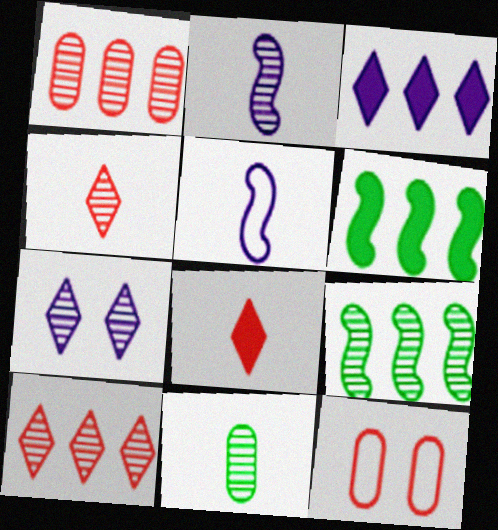[[2, 4, 11], 
[5, 8, 11]]